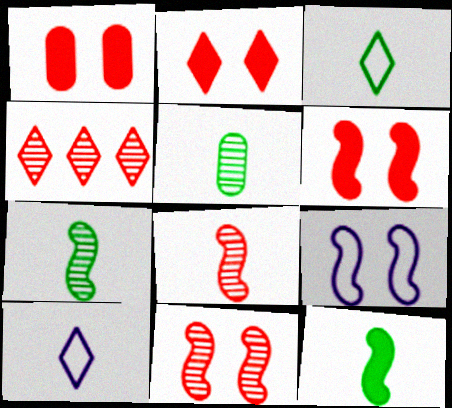[[1, 2, 6], 
[3, 5, 12]]